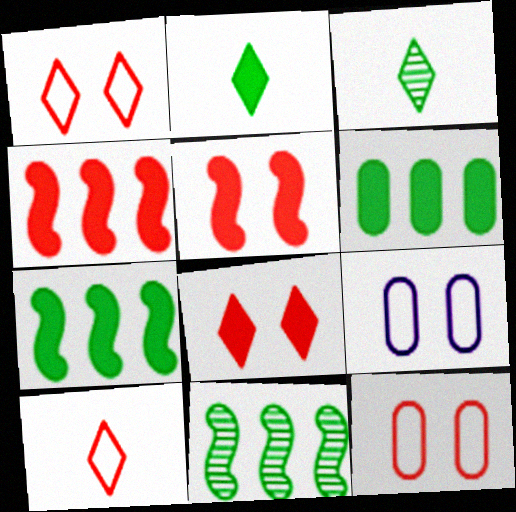[[3, 4, 9]]